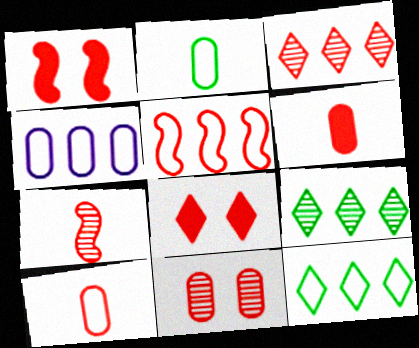[[1, 3, 10], 
[1, 5, 7], 
[3, 7, 11], 
[4, 5, 12]]